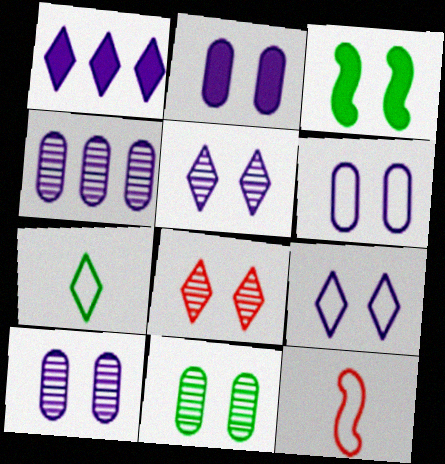[[1, 7, 8], 
[1, 11, 12], 
[2, 6, 10], 
[3, 6, 8]]